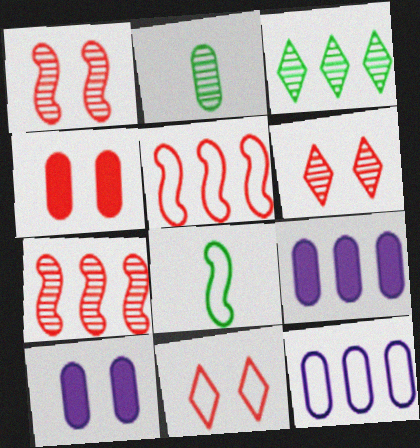[[1, 4, 11], 
[2, 4, 12], 
[3, 5, 9], 
[6, 8, 9], 
[8, 11, 12]]